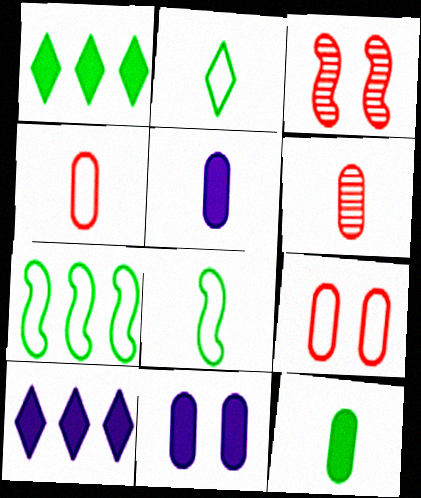[]